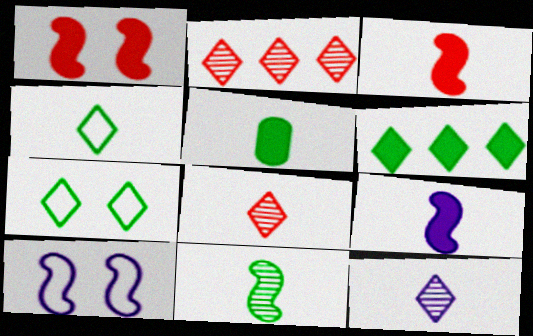[[2, 5, 10], 
[4, 5, 11]]